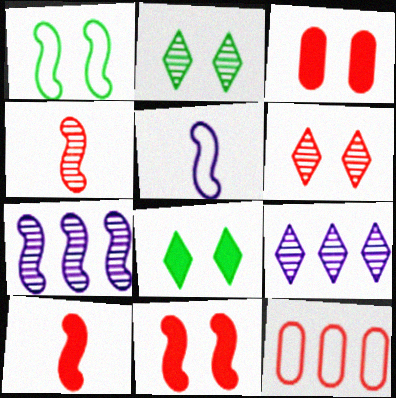[[1, 7, 10], 
[6, 10, 12]]